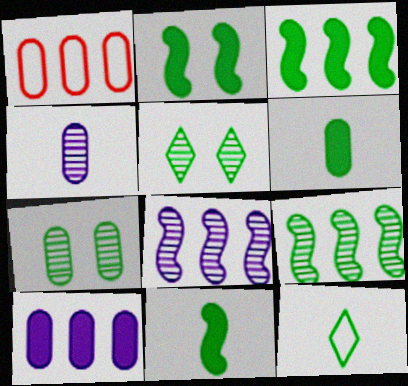[[2, 3, 11], 
[3, 7, 12]]